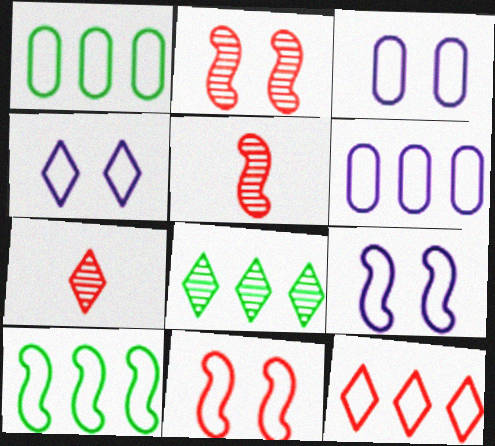[[3, 4, 9], 
[6, 10, 12]]